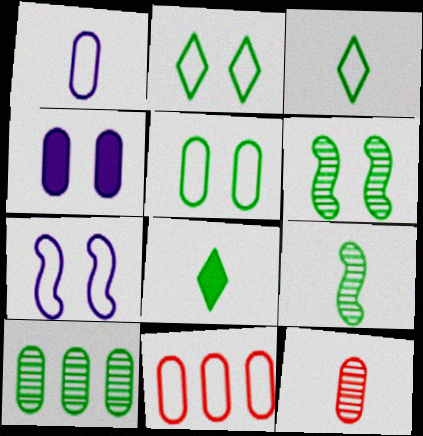[[1, 5, 11], 
[3, 7, 11]]